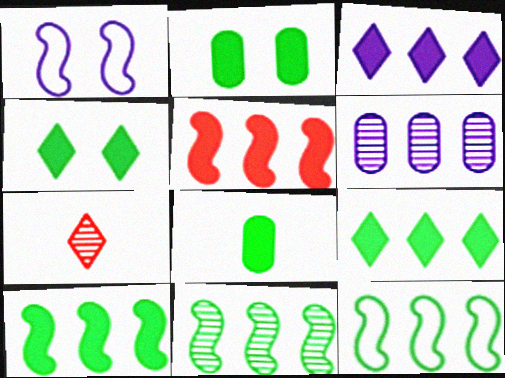[[4, 8, 10], 
[10, 11, 12]]